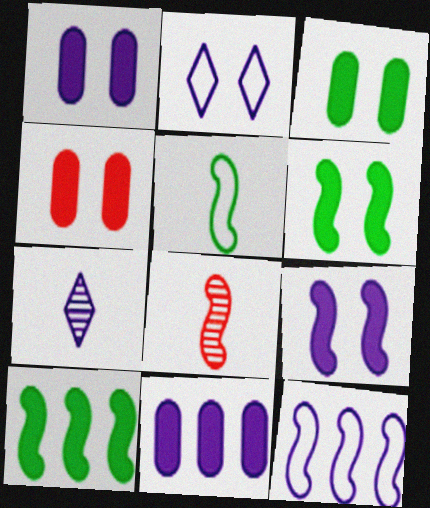[[1, 3, 4], 
[1, 7, 12], 
[6, 8, 12]]